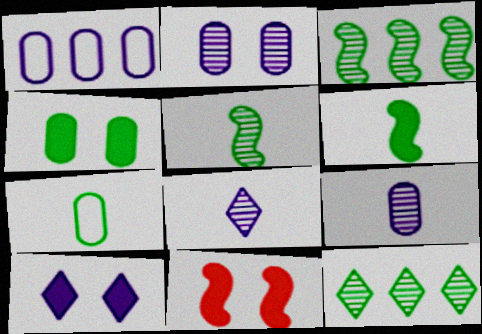[[4, 10, 11]]